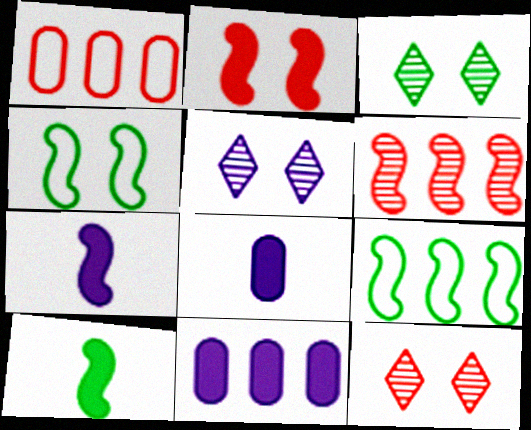[[1, 3, 7], 
[1, 5, 10], 
[3, 5, 12], 
[4, 6, 7], 
[8, 9, 12]]